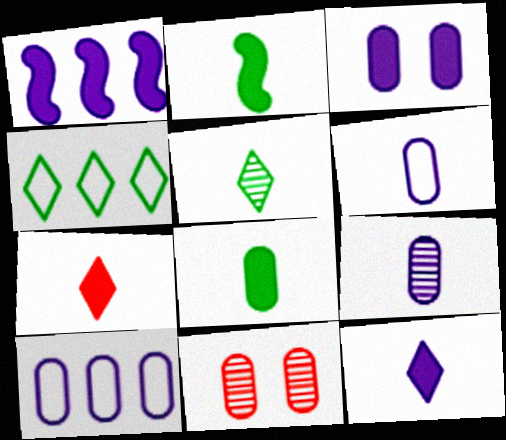[[1, 3, 12], 
[3, 9, 10], 
[8, 10, 11]]